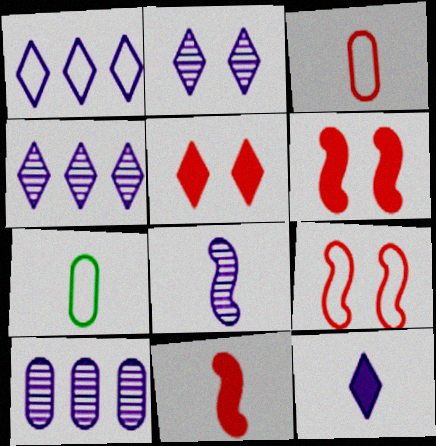[[1, 2, 12], 
[1, 7, 9], 
[2, 8, 10], 
[4, 6, 7]]